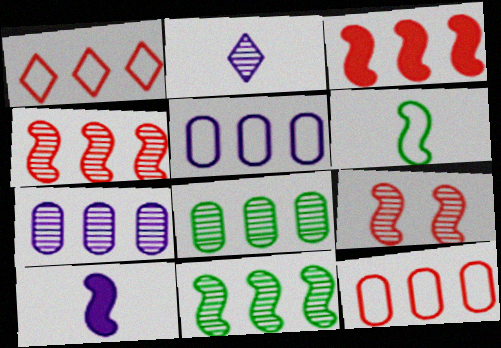[[2, 8, 9]]